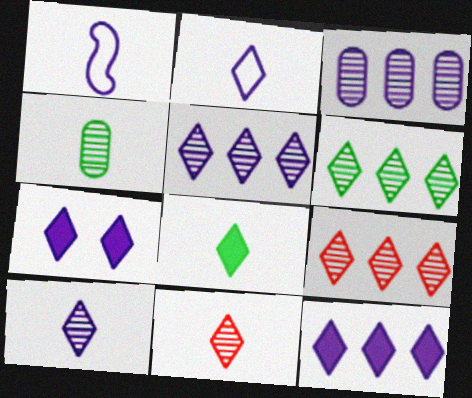[[1, 3, 7], 
[2, 5, 7], 
[2, 8, 11], 
[5, 6, 9]]